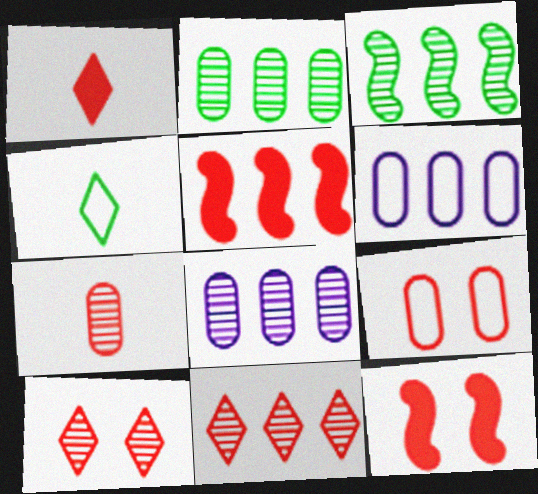[[3, 8, 11], 
[4, 8, 12], 
[9, 10, 12]]